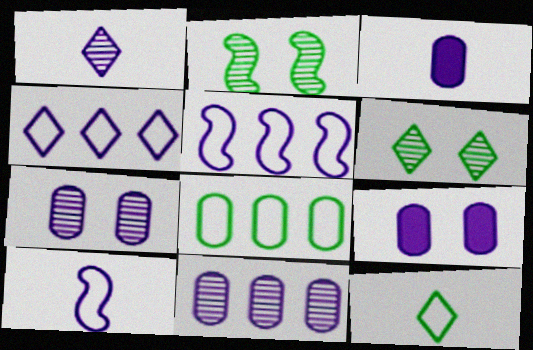[[1, 3, 10], 
[1, 5, 9]]